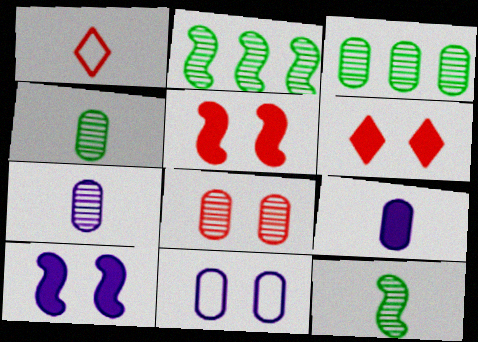[[1, 3, 10], 
[1, 9, 12], 
[3, 7, 8]]